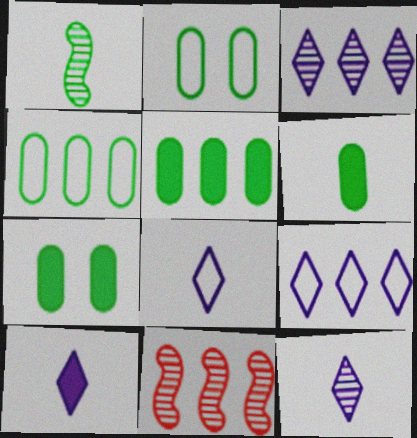[[2, 10, 11], 
[5, 6, 7], 
[5, 9, 11], 
[7, 8, 11], 
[8, 10, 12]]